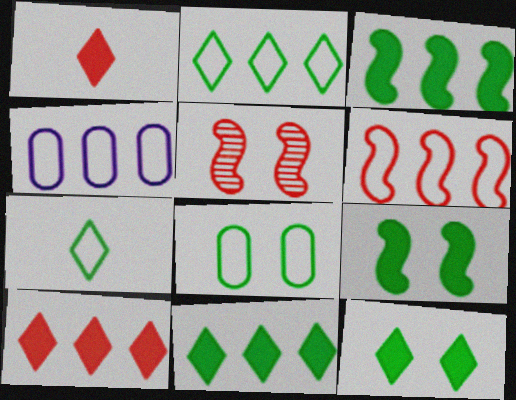[[2, 4, 6]]